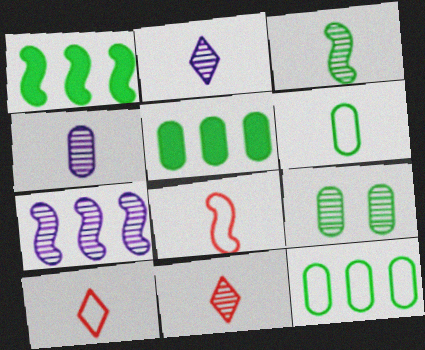[[3, 4, 11], 
[5, 6, 9], 
[7, 9, 11]]